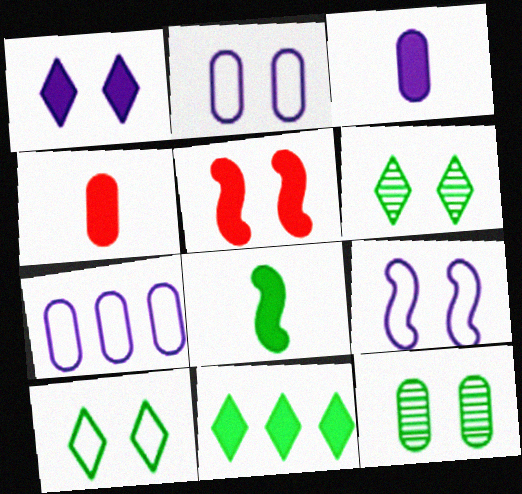[[2, 5, 6], 
[3, 5, 11], 
[4, 7, 12]]